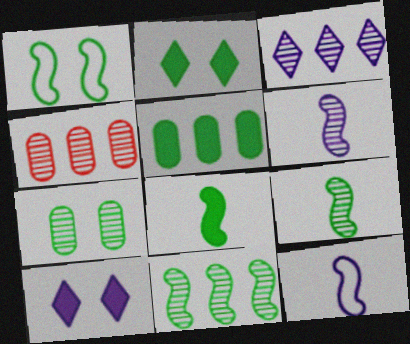[[1, 2, 7], 
[1, 8, 11], 
[2, 4, 12], 
[2, 5, 8], 
[3, 4, 11]]